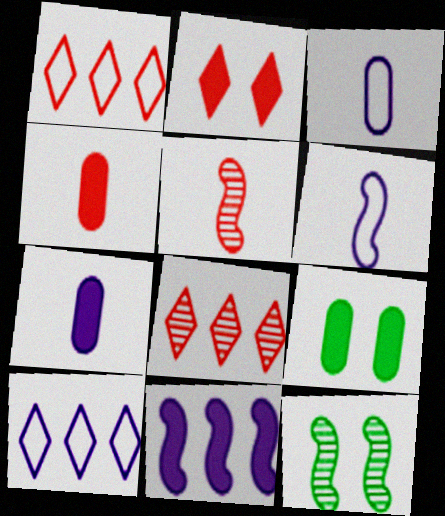[[1, 7, 12], 
[4, 10, 12], 
[5, 9, 10], 
[6, 8, 9]]